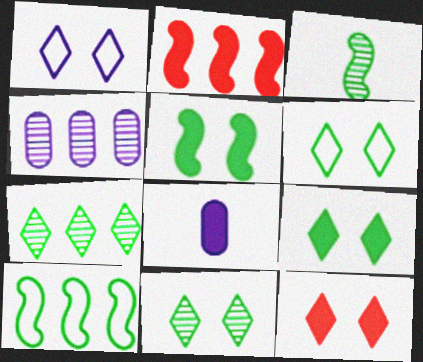[[1, 11, 12], 
[2, 8, 9], 
[3, 5, 10], 
[6, 9, 11]]